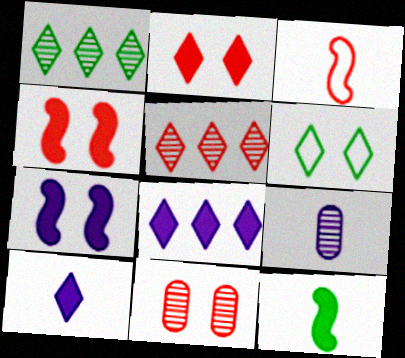[[5, 6, 10], 
[6, 7, 11]]